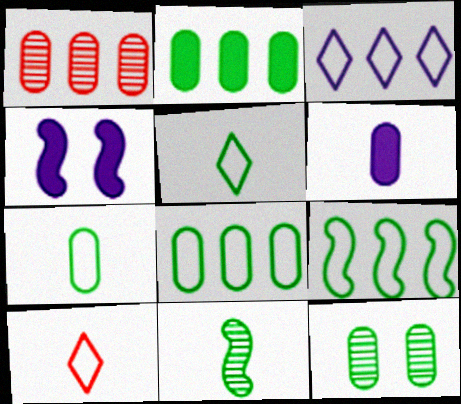[[1, 4, 5], 
[2, 7, 12], 
[6, 10, 11]]